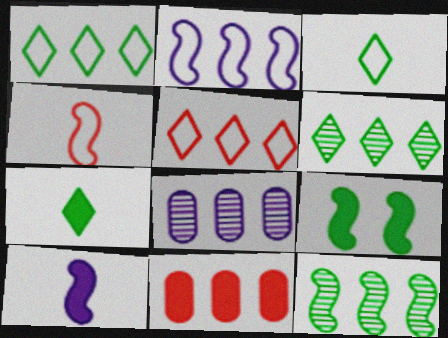[[2, 6, 11]]